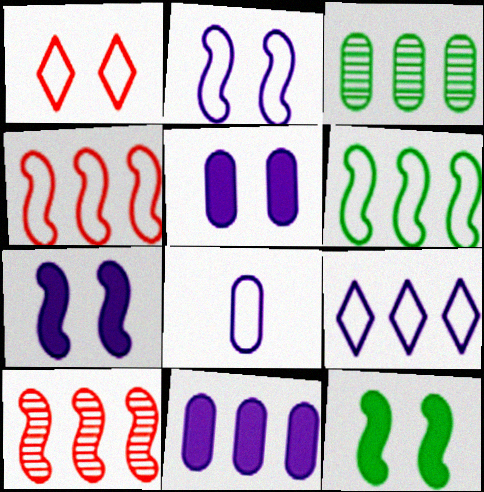[[1, 6, 8], 
[2, 8, 9]]